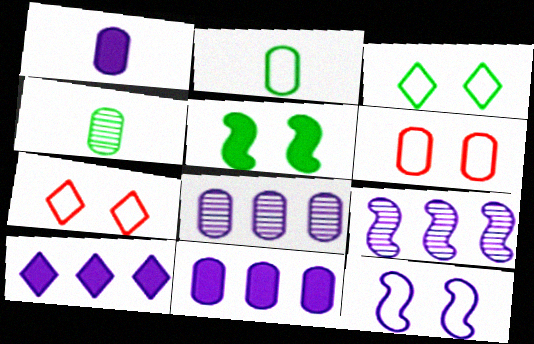[[3, 6, 12], 
[4, 6, 11]]